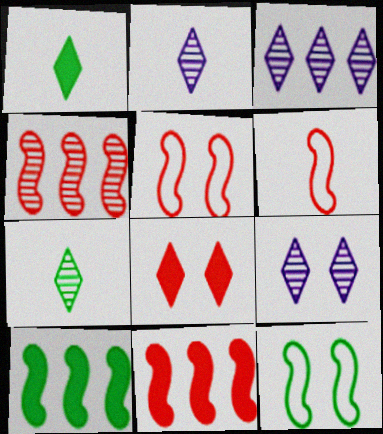[[2, 3, 9]]